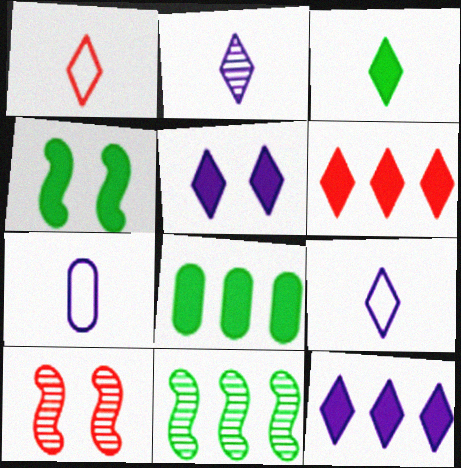[[1, 2, 3], 
[3, 4, 8], 
[3, 5, 6], 
[8, 9, 10]]